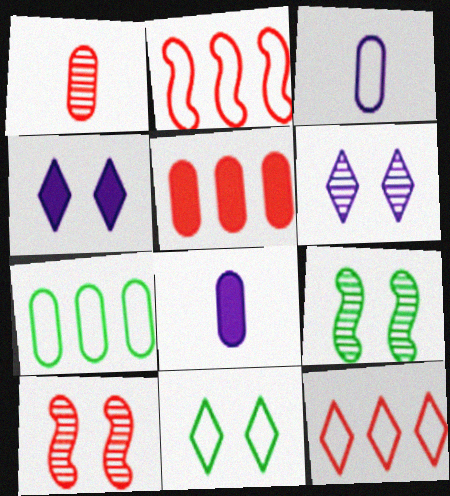[[2, 3, 11], 
[8, 9, 12]]